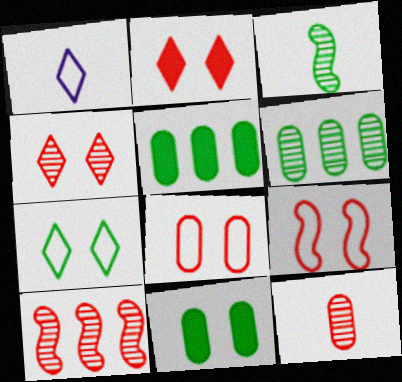[[1, 10, 11], 
[3, 5, 7], 
[4, 10, 12]]